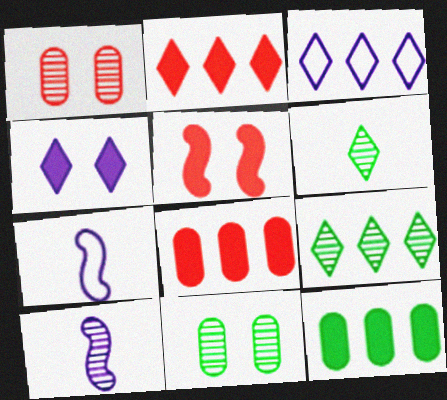[[1, 9, 10], 
[2, 3, 9], 
[2, 7, 11]]